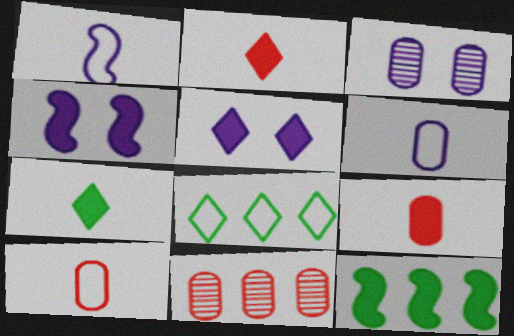[[5, 9, 12]]